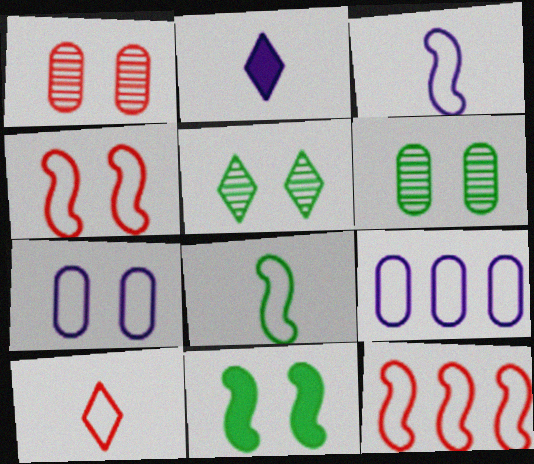[[2, 6, 12]]